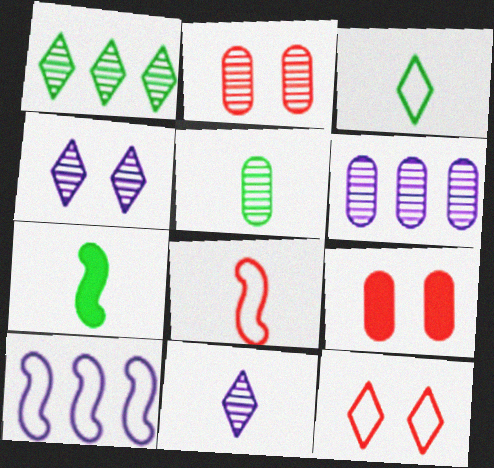[[2, 5, 6], 
[3, 5, 7], 
[6, 7, 12]]